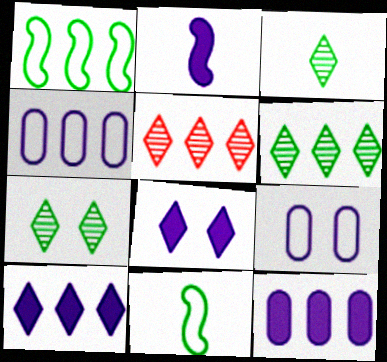[[1, 5, 12], 
[2, 8, 12], 
[3, 6, 7]]